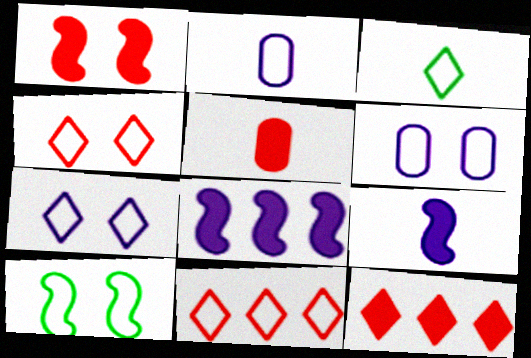[[1, 5, 12], 
[2, 10, 11], 
[3, 7, 11], 
[4, 6, 10]]